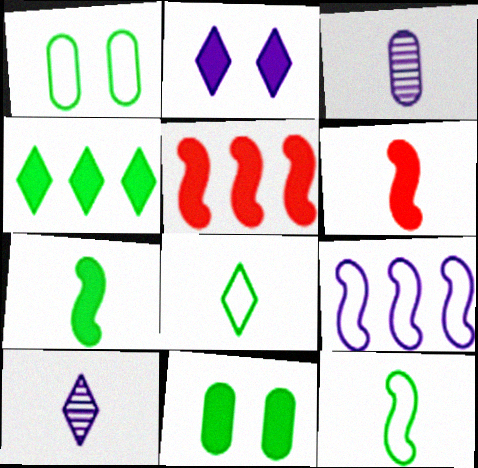[[1, 5, 10], 
[2, 3, 9], 
[3, 6, 8], 
[4, 7, 11]]